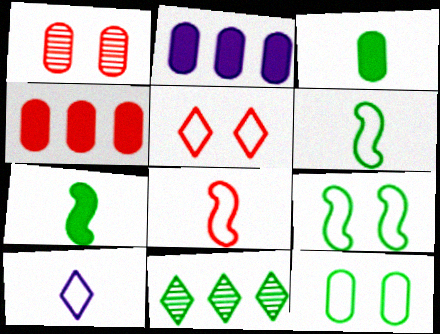[[3, 9, 11], 
[7, 11, 12]]